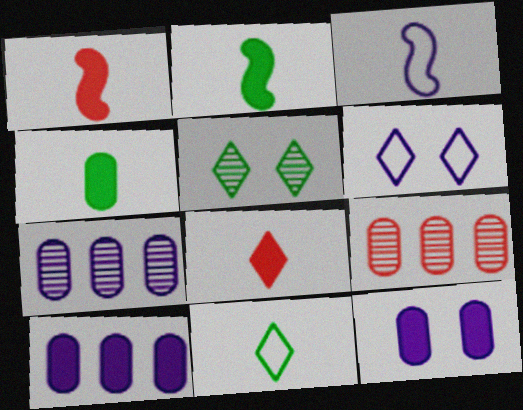[[2, 6, 9]]